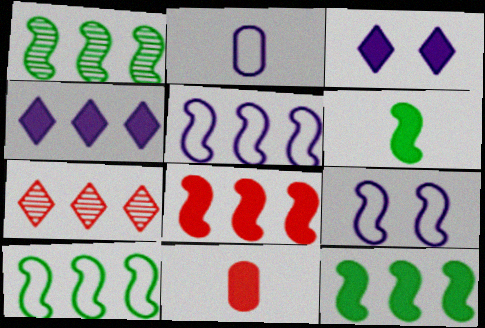[[1, 5, 8], 
[1, 10, 12], 
[3, 11, 12]]